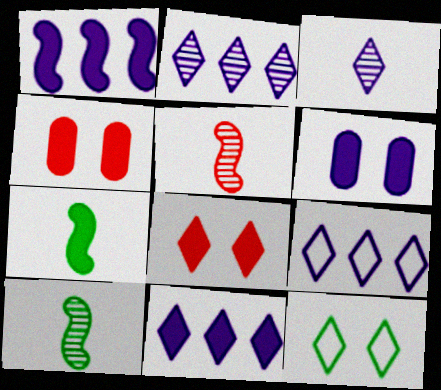[[2, 9, 11], 
[4, 7, 11], 
[4, 9, 10]]